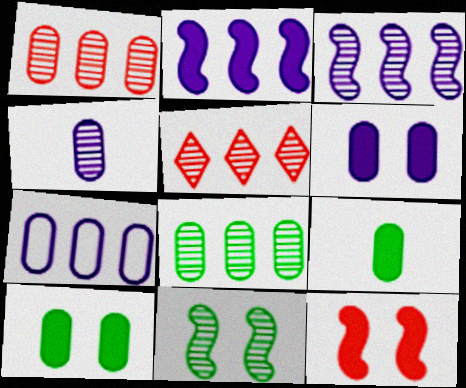[[3, 5, 8], 
[4, 5, 11], 
[4, 6, 7]]